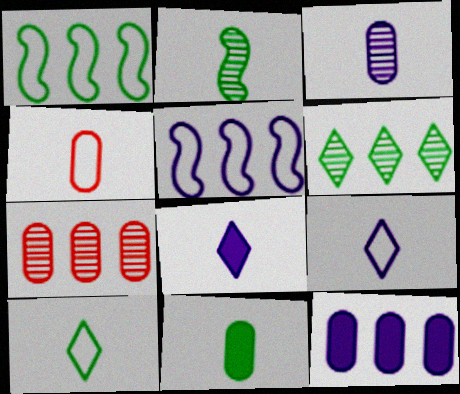[[2, 4, 8], 
[2, 10, 11], 
[3, 4, 11]]